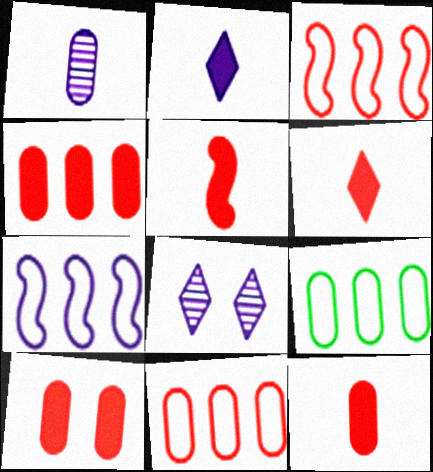[[1, 9, 10], 
[4, 10, 12], 
[5, 6, 12], 
[5, 8, 9]]